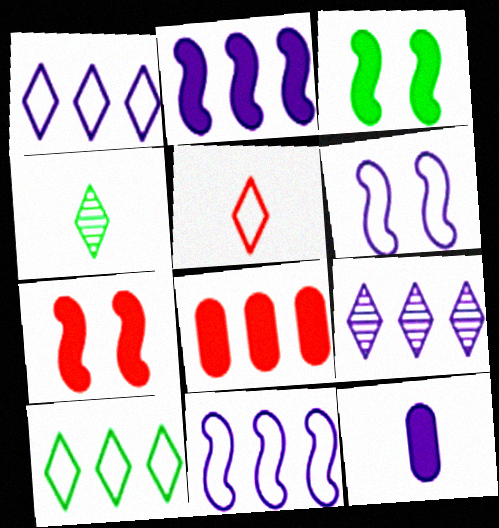[[4, 6, 8], 
[6, 9, 12]]